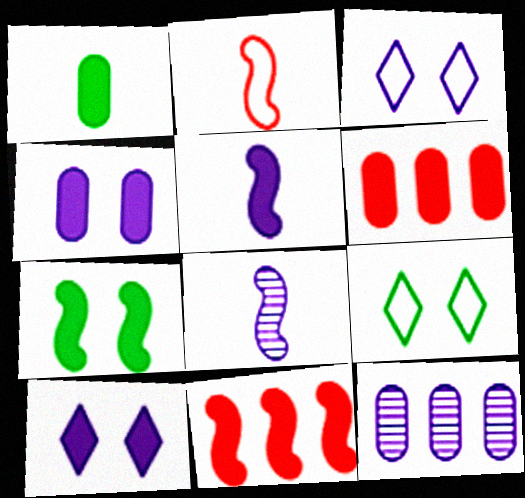[[1, 4, 6], 
[1, 10, 11], 
[3, 5, 12], 
[5, 7, 11], 
[6, 8, 9]]